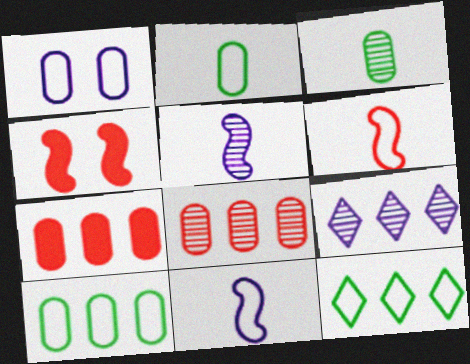[[1, 3, 7], 
[1, 6, 12], 
[2, 4, 9]]